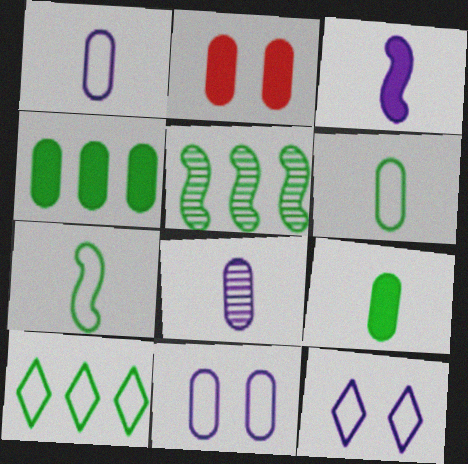[[4, 5, 10]]